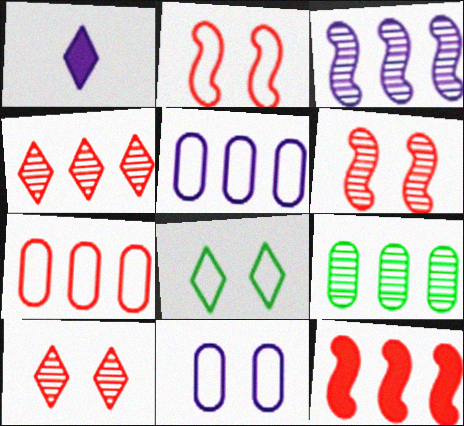[[1, 2, 9], 
[1, 3, 11], 
[1, 4, 8], 
[2, 8, 11], 
[3, 4, 9], 
[4, 7, 12]]